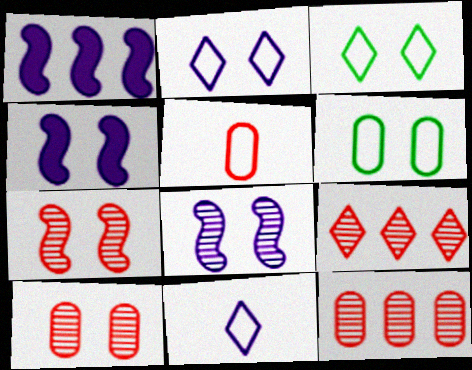[[3, 4, 10]]